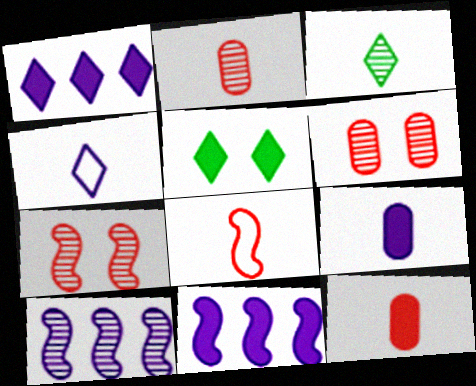[[3, 6, 10], 
[3, 8, 9], 
[5, 11, 12]]